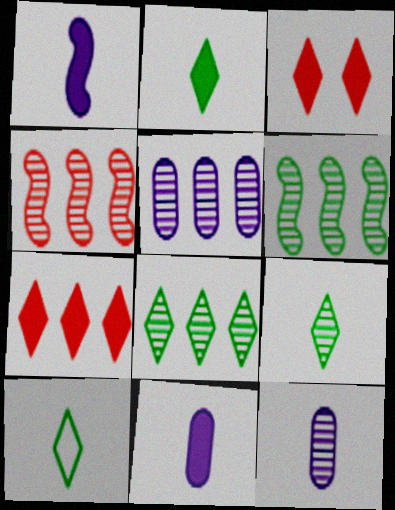[[2, 9, 10], 
[4, 5, 8]]